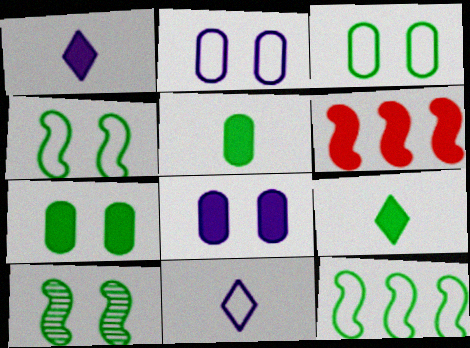[[1, 6, 7], 
[6, 8, 9]]